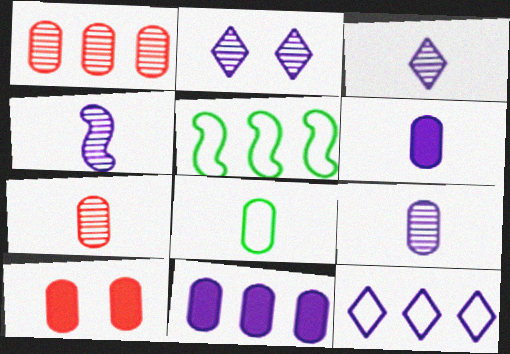[[3, 4, 9], 
[3, 5, 10], 
[6, 7, 8]]